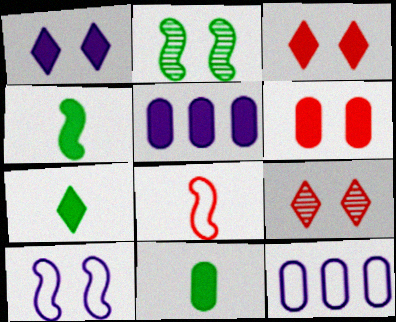[[3, 4, 5], 
[4, 7, 11], 
[4, 9, 12], 
[5, 6, 11]]